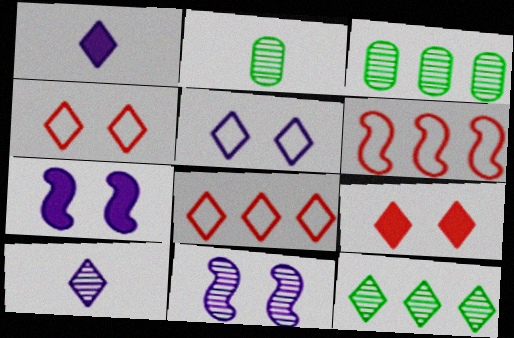[[1, 4, 12], 
[2, 7, 8]]